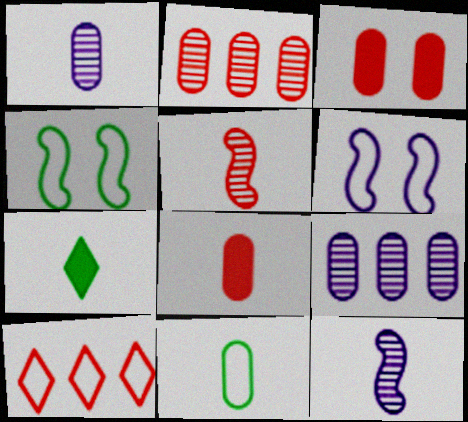[[1, 8, 11], 
[2, 6, 7], 
[3, 5, 10], 
[3, 9, 11], 
[6, 10, 11]]